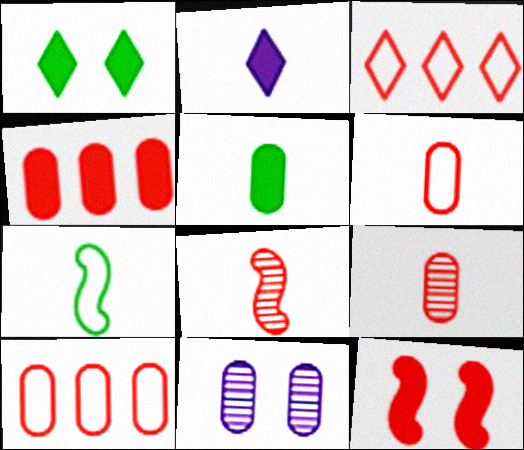[[2, 7, 9], 
[3, 9, 12], 
[5, 10, 11]]